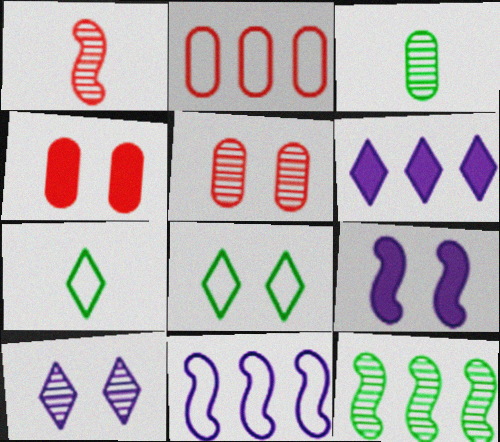[[2, 6, 12], 
[5, 8, 9]]